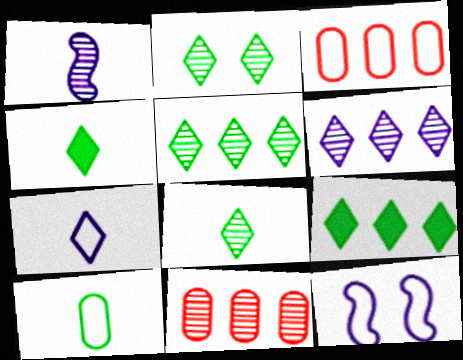[[1, 2, 11], 
[2, 5, 8], 
[4, 11, 12]]